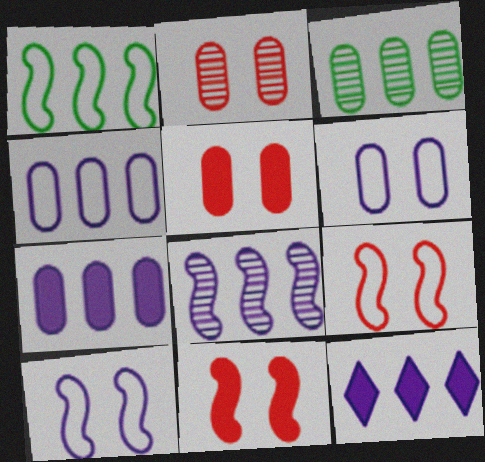[[4, 8, 12]]